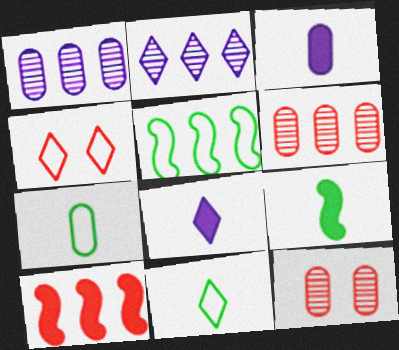[[1, 4, 9], 
[5, 8, 12]]